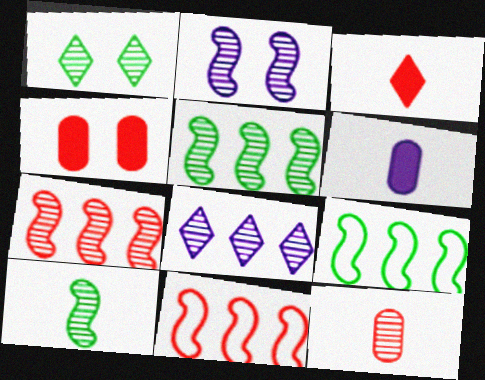[[1, 6, 11], 
[2, 7, 10]]